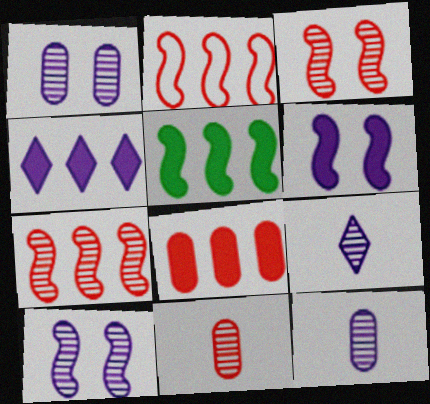[[4, 5, 8]]